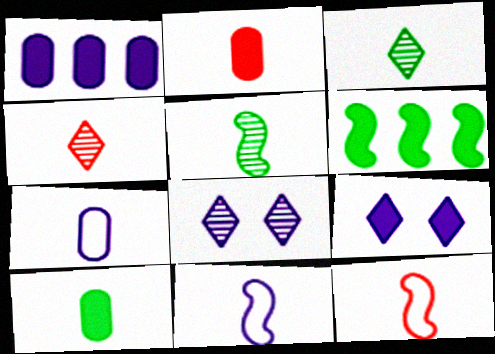[[1, 8, 11], 
[2, 3, 11], 
[2, 4, 12], 
[2, 6, 9], 
[4, 10, 11]]